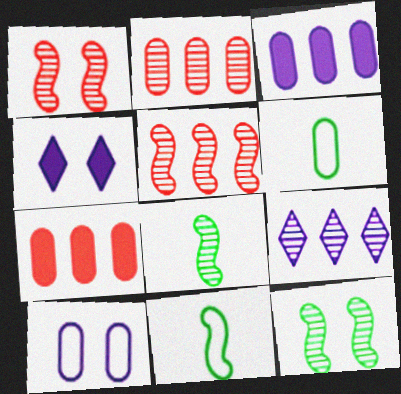[[2, 4, 11], 
[4, 5, 6]]